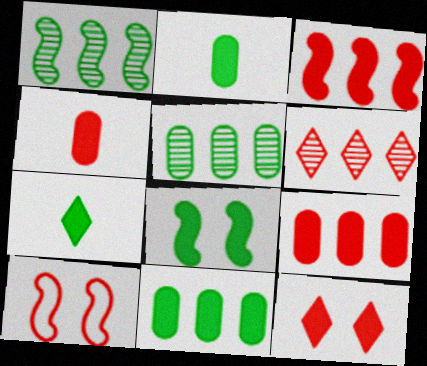[[3, 4, 12], 
[4, 6, 10], 
[7, 8, 11]]